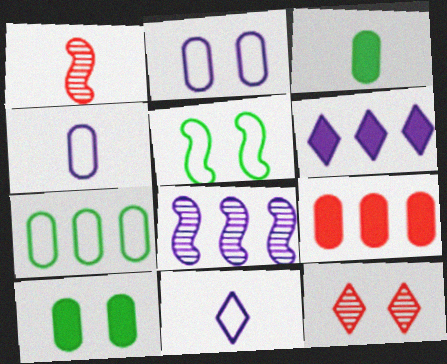[[1, 3, 11]]